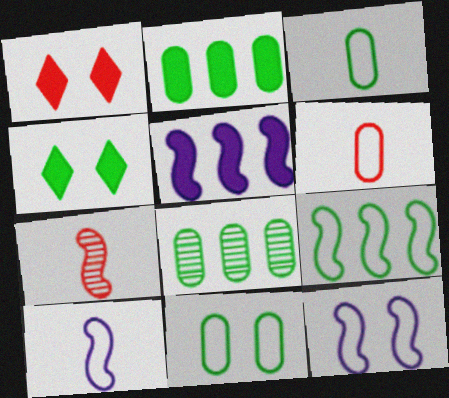[[1, 8, 10]]